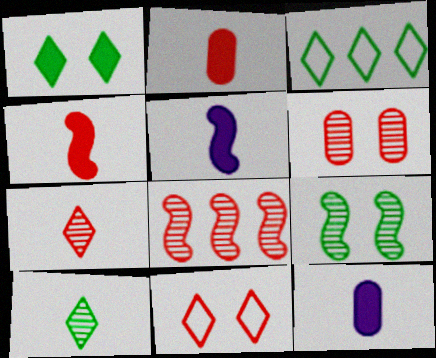[[1, 3, 10], 
[2, 8, 11], 
[3, 5, 6], 
[6, 7, 8]]